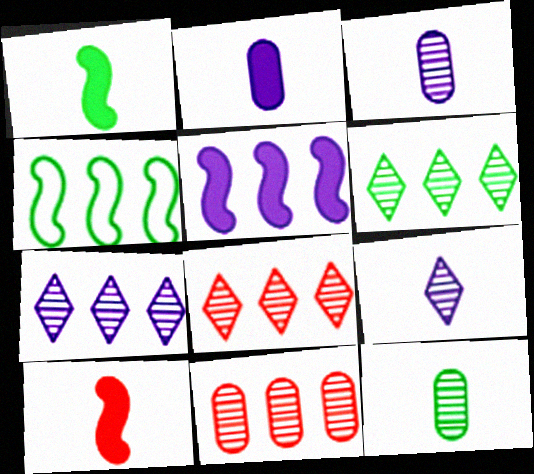[[6, 7, 8]]